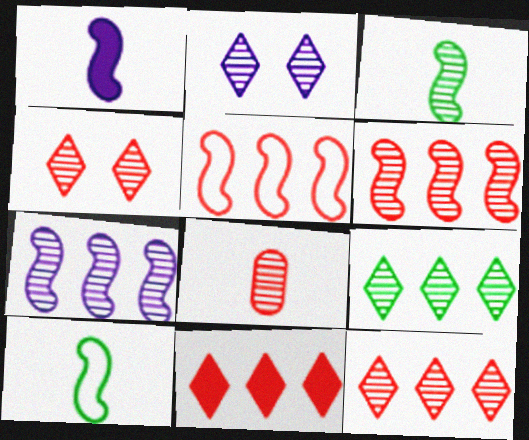[[4, 6, 8]]